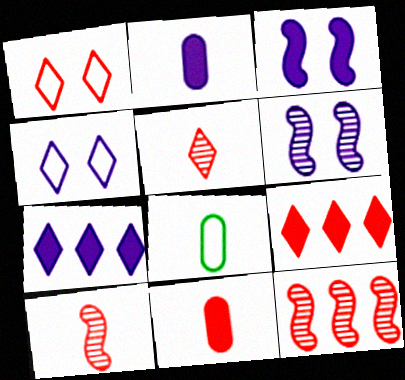[[1, 5, 9], 
[1, 11, 12], 
[2, 3, 7], 
[6, 8, 9]]